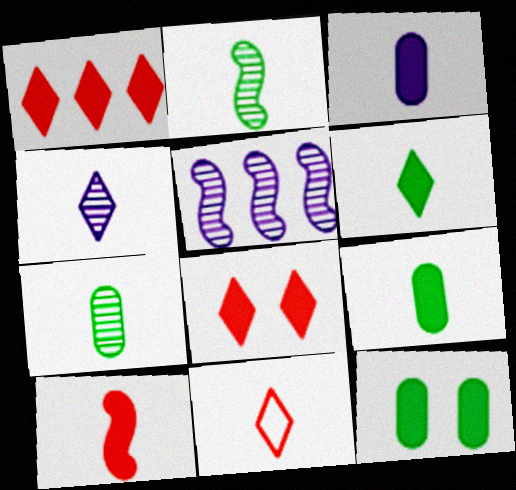[[2, 3, 11], 
[3, 6, 10], 
[4, 6, 11], 
[5, 11, 12]]